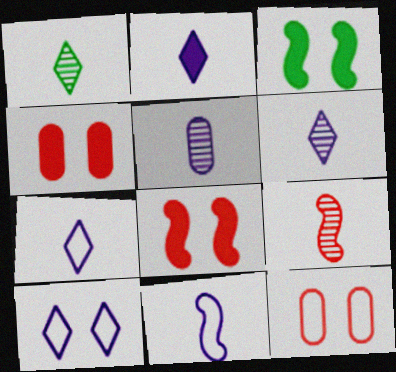[[1, 5, 9], 
[2, 5, 11], 
[2, 6, 7]]